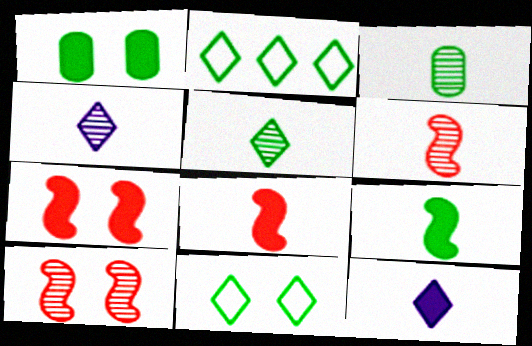[[3, 4, 6]]